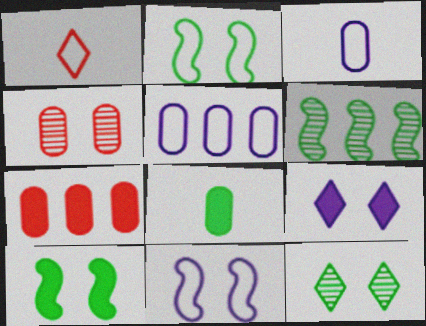[[1, 2, 5], 
[2, 4, 9], 
[4, 5, 8]]